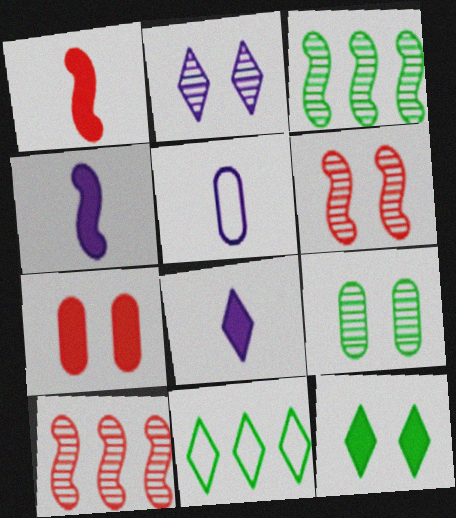[[2, 6, 9], 
[5, 10, 12]]